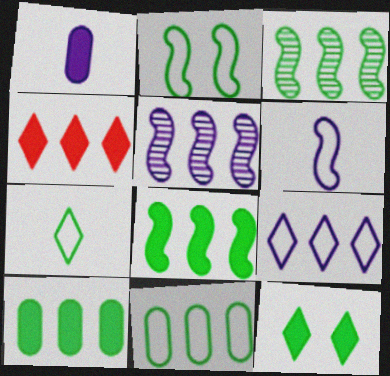[[2, 7, 11], 
[4, 5, 11]]